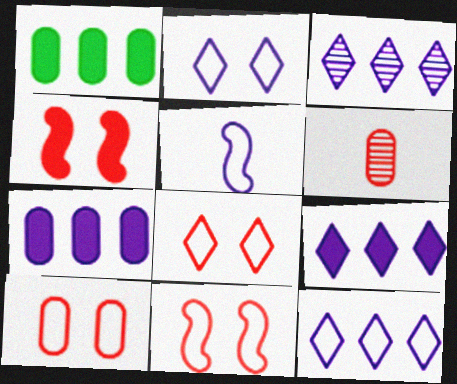[[3, 9, 12], 
[8, 10, 11]]